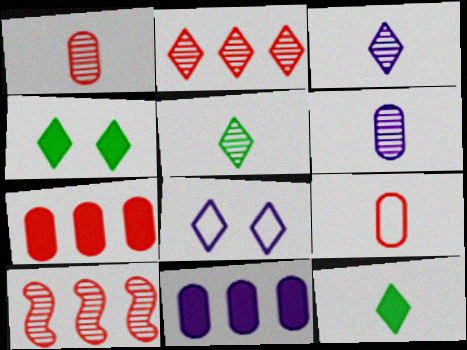[[2, 8, 12]]